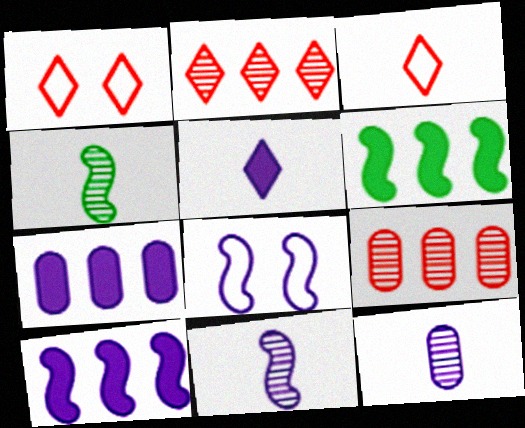[[1, 4, 7], 
[1, 6, 12], 
[8, 10, 11]]